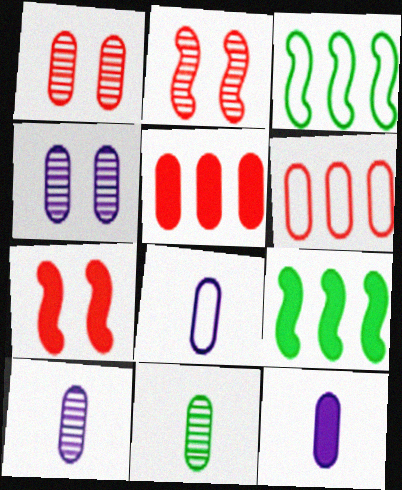[[8, 10, 12]]